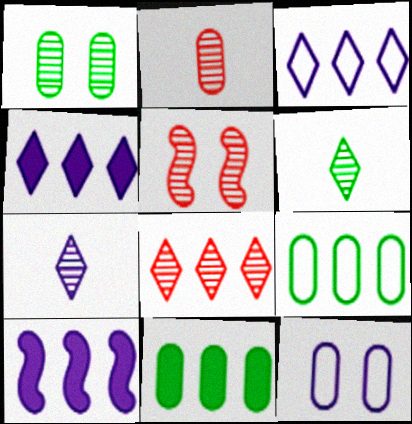[[2, 5, 8], 
[2, 11, 12], 
[7, 10, 12], 
[8, 9, 10]]